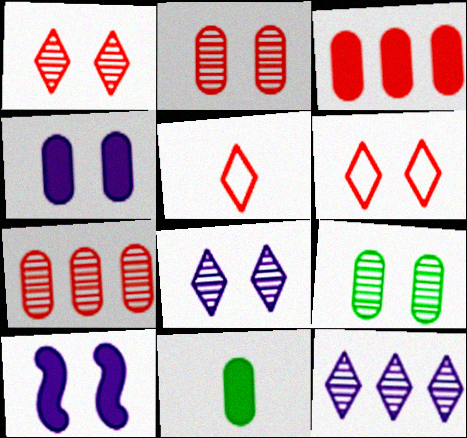[[3, 4, 11], 
[6, 9, 10]]